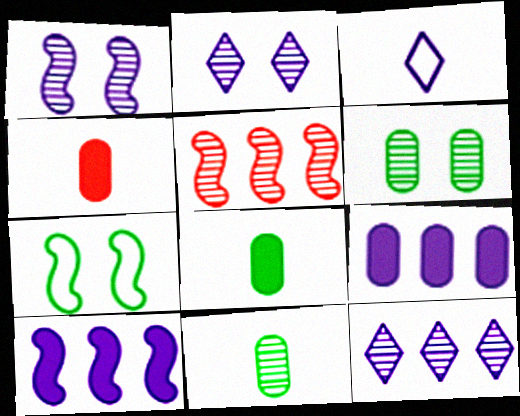[[1, 3, 9], 
[2, 5, 11], 
[4, 7, 12]]